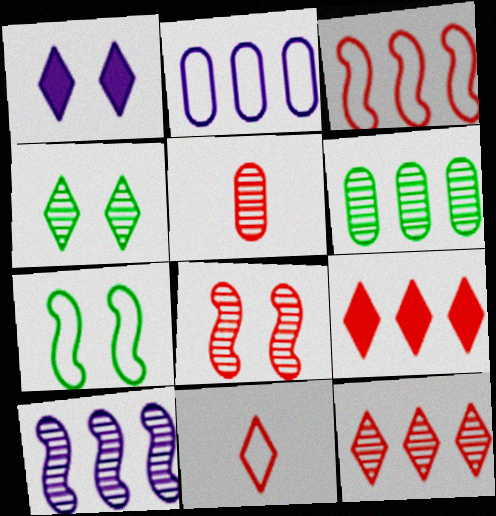[[2, 7, 11], 
[4, 5, 10], 
[5, 8, 12], 
[6, 10, 12]]